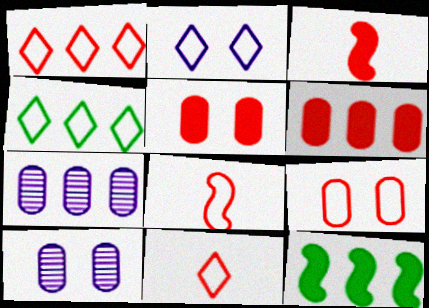[[1, 7, 12], 
[1, 8, 9], 
[2, 4, 11], 
[3, 4, 10], 
[10, 11, 12]]